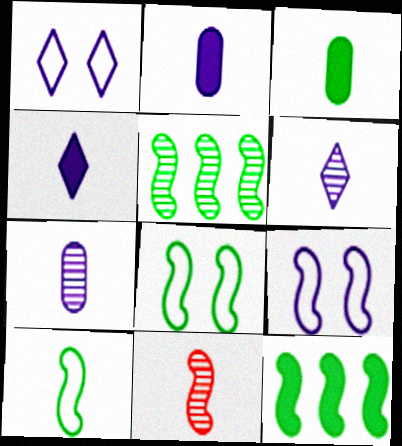[[9, 11, 12]]